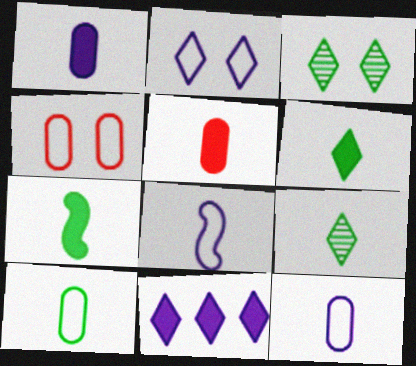[[5, 8, 9], 
[7, 9, 10]]